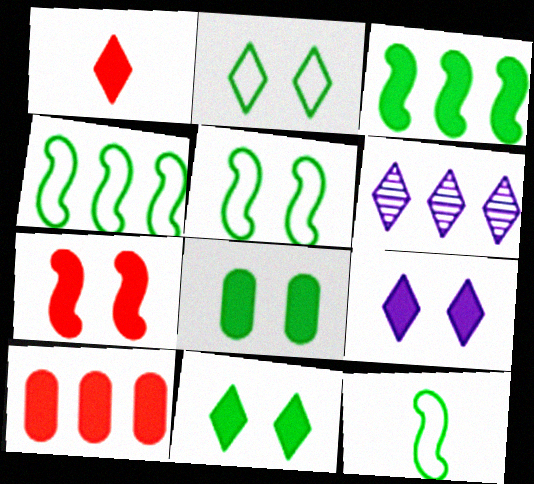[[1, 2, 6], 
[1, 7, 10], 
[4, 5, 12], 
[4, 6, 10], 
[7, 8, 9]]